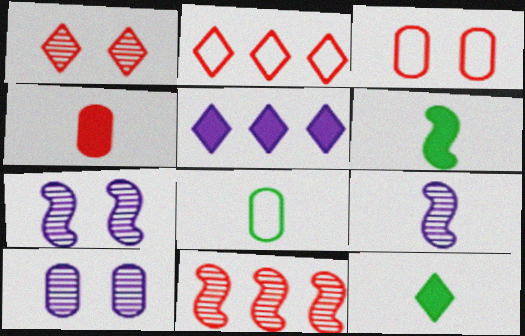[[2, 6, 10]]